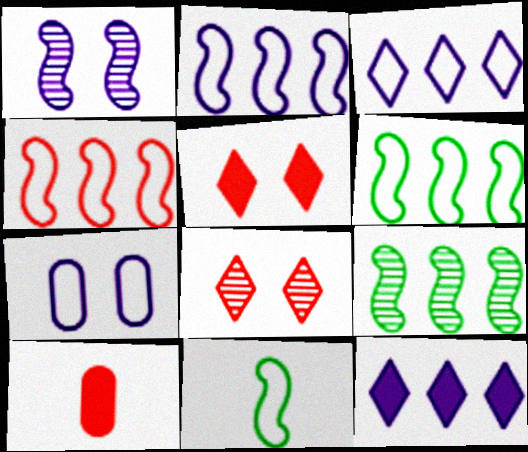[[2, 4, 6], 
[4, 8, 10]]